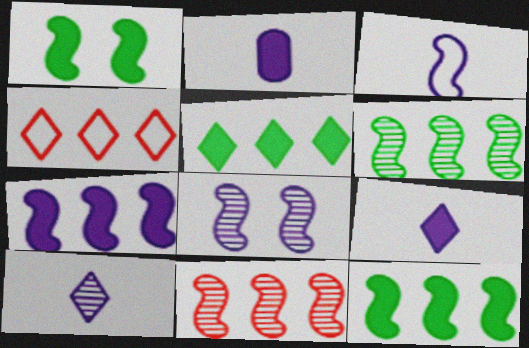[[1, 3, 11], 
[2, 3, 10], 
[3, 7, 8]]